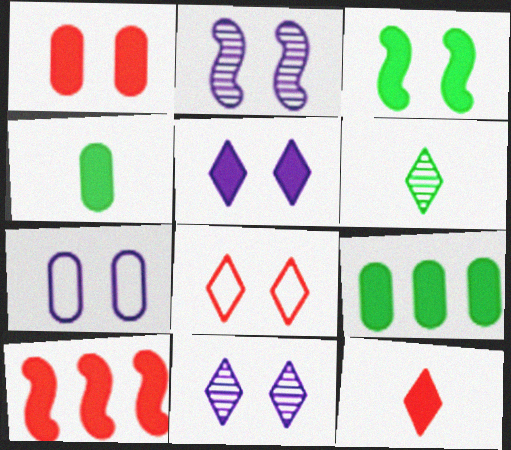[[1, 3, 5], 
[1, 10, 12], 
[2, 5, 7], 
[4, 5, 10], 
[6, 7, 10]]